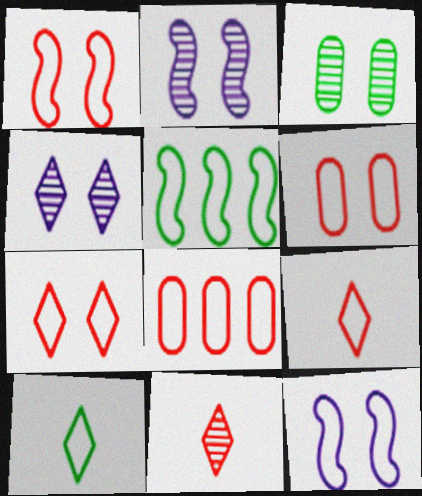[[1, 6, 7], 
[1, 8, 9], 
[8, 10, 12]]